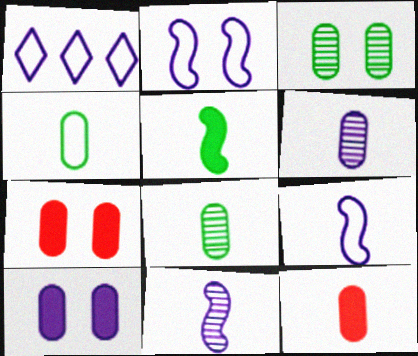[[1, 10, 11], 
[4, 6, 12]]